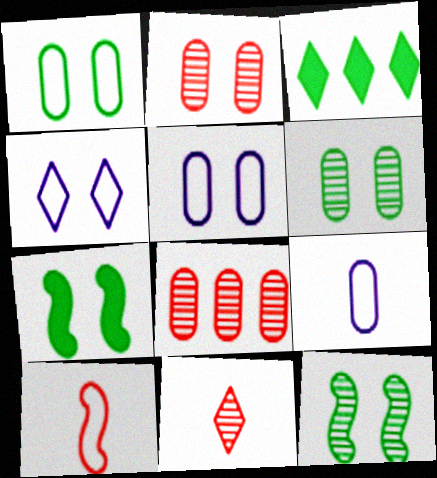[[2, 4, 7], 
[3, 4, 11]]